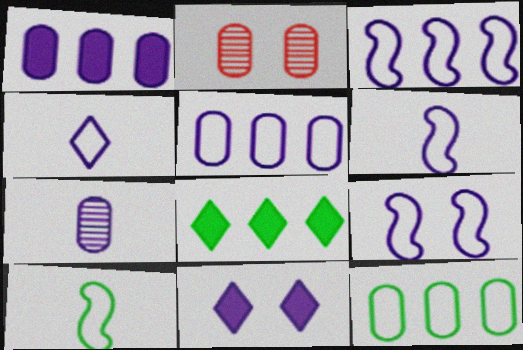[[2, 6, 8], 
[3, 6, 9], 
[3, 7, 11], 
[4, 5, 9]]